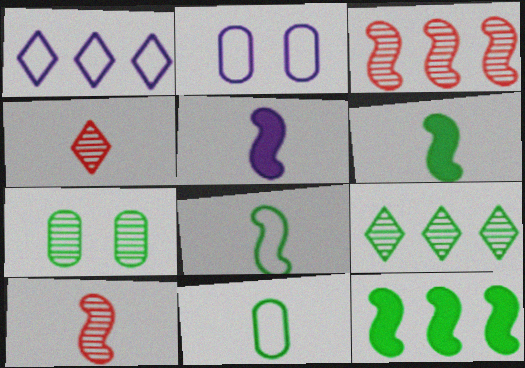[[2, 4, 12], 
[4, 5, 11], 
[5, 8, 10]]